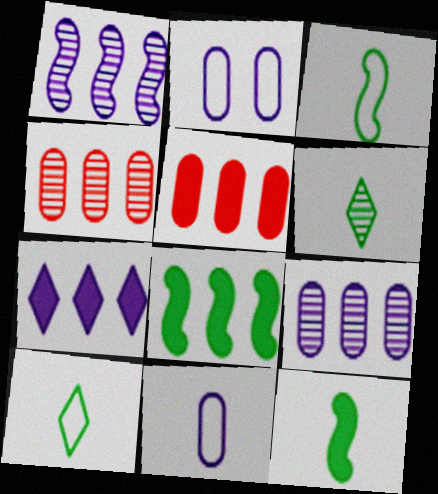[[5, 7, 8]]